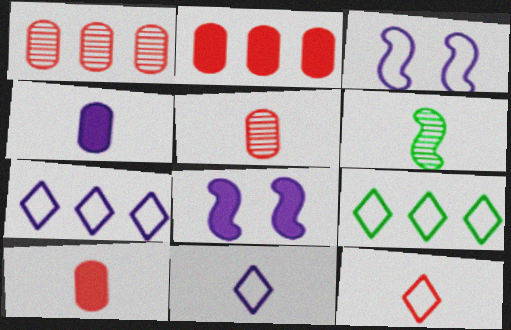[[4, 6, 12], 
[5, 8, 9], 
[6, 10, 11]]